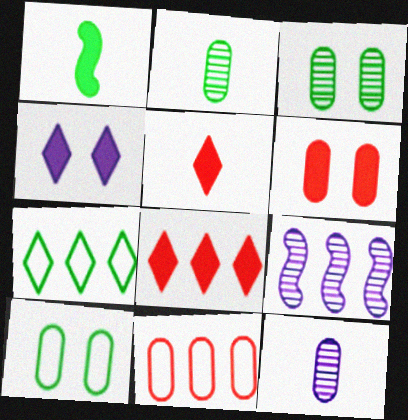[[1, 3, 7], 
[5, 9, 10]]